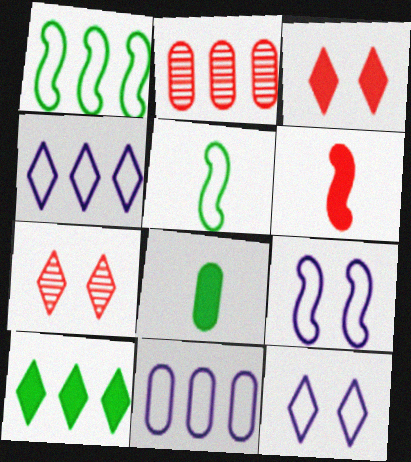[]